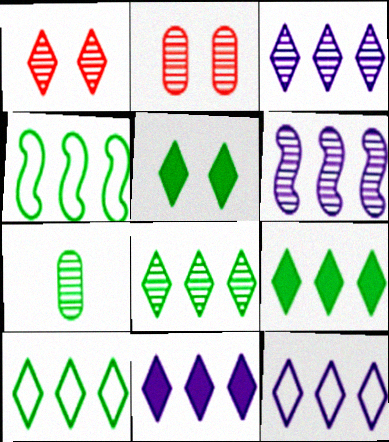[[1, 6, 7], 
[3, 11, 12], 
[4, 5, 7], 
[8, 9, 10]]